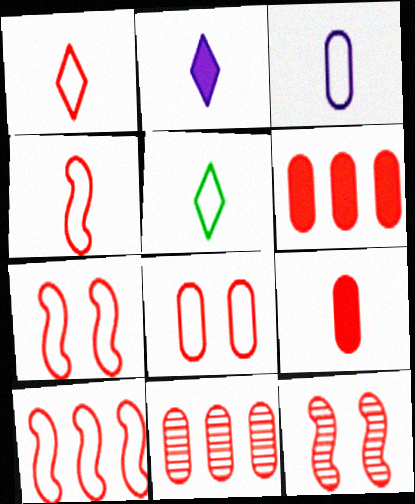[[1, 6, 12], 
[1, 8, 10], 
[3, 4, 5], 
[4, 7, 10], 
[8, 9, 11]]